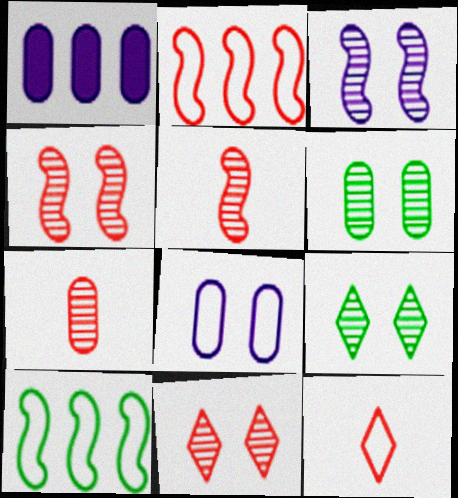[[3, 6, 11], 
[8, 10, 12]]